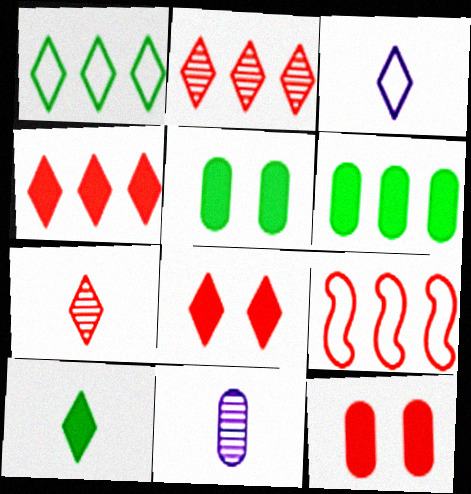[[3, 7, 10], 
[7, 9, 12]]